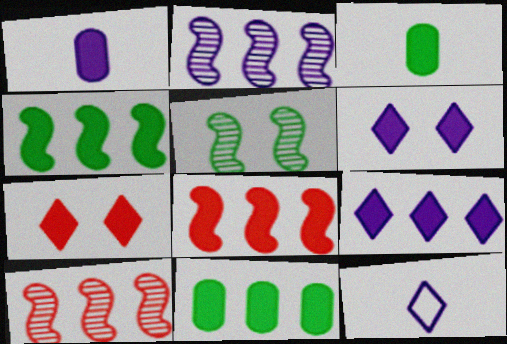[[1, 4, 7], 
[3, 6, 8], 
[8, 9, 11]]